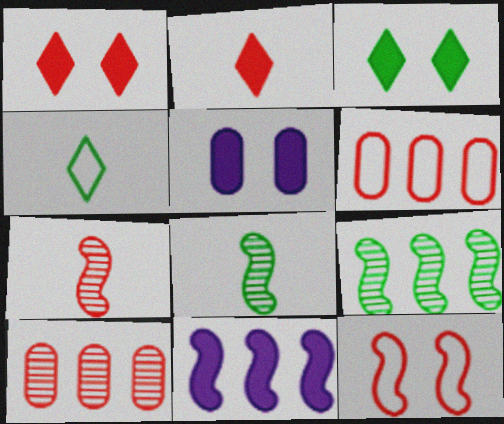[[1, 6, 7], 
[2, 10, 12], 
[8, 11, 12]]